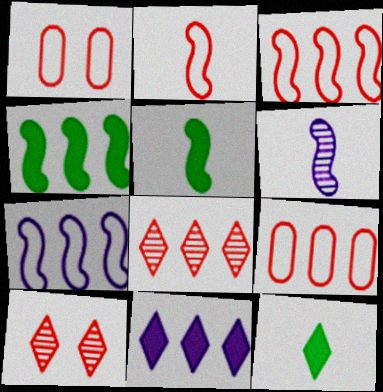[[2, 5, 6]]